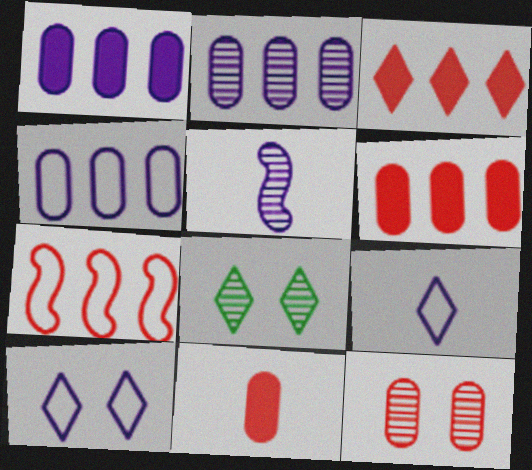[[1, 2, 4], 
[1, 5, 10], 
[3, 8, 9]]